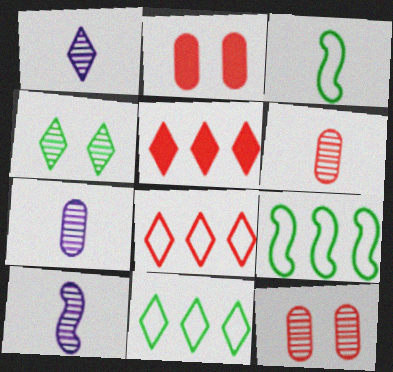[[1, 2, 9], 
[1, 7, 10], 
[2, 10, 11]]